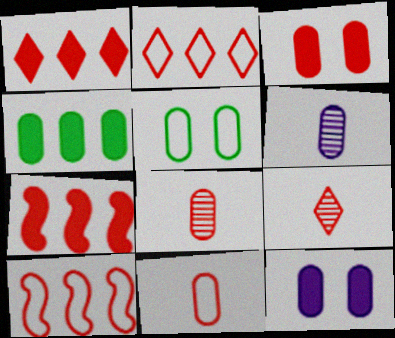[[3, 9, 10]]